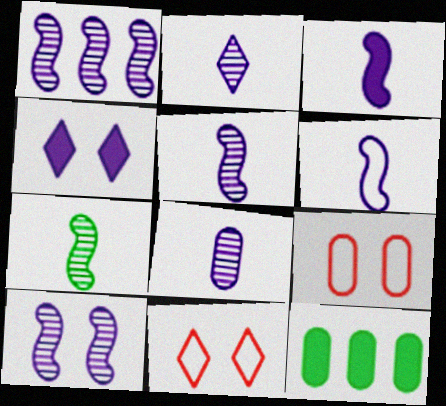[[1, 5, 10], 
[2, 5, 8], 
[3, 5, 6], 
[5, 11, 12], 
[8, 9, 12]]